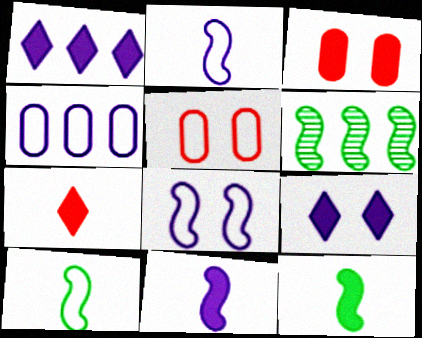[[1, 3, 12]]